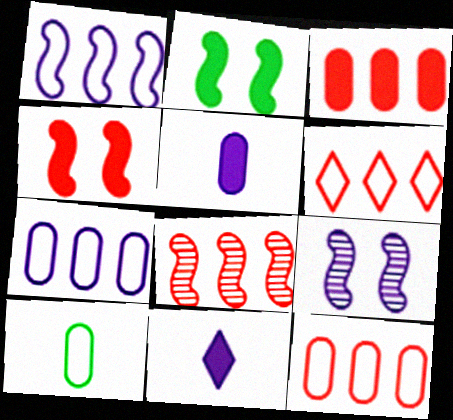[[2, 3, 11], 
[3, 6, 8], 
[7, 9, 11]]